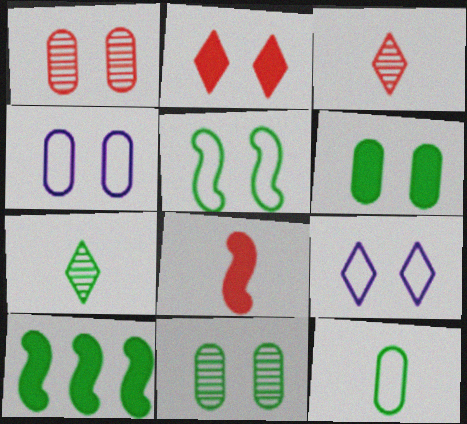[[1, 4, 6], 
[3, 4, 10]]